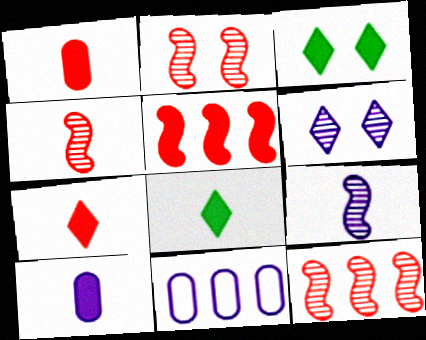[[2, 4, 12], 
[2, 8, 11], 
[3, 4, 11], 
[3, 5, 10]]